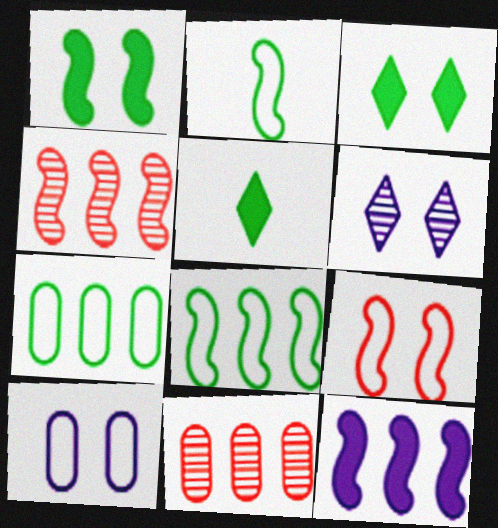[[4, 5, 10], 
[4, 8, 12]]